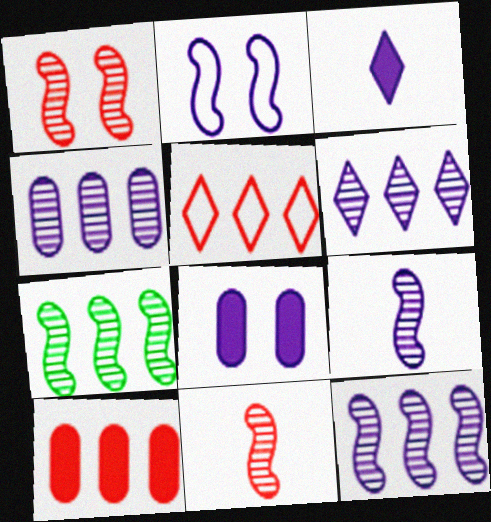[[1, 7, 9], 
[2, 3, 4], 
[4, 6, 12]]